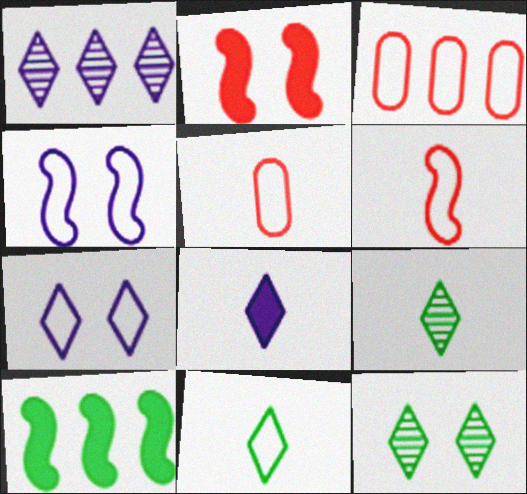[[1, 3, 10], 
[1, 7, 8], 
[3, 4, 11]]